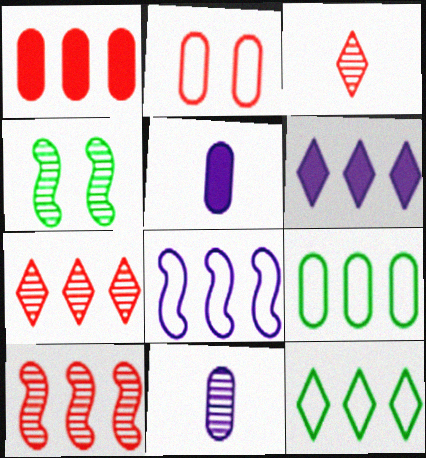[[4, 7, 11], 
[6, 7, 12], 
[6, 9, 10]]